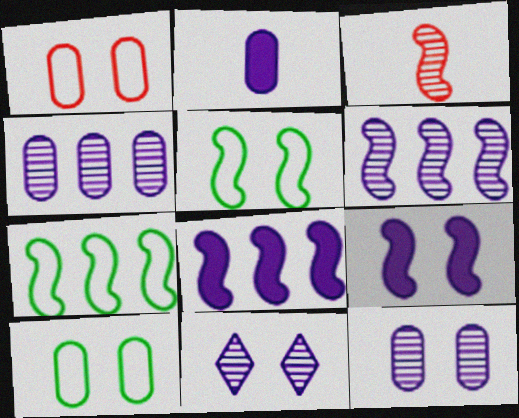[[3, 5, 8], 
[3, 7, 9]]